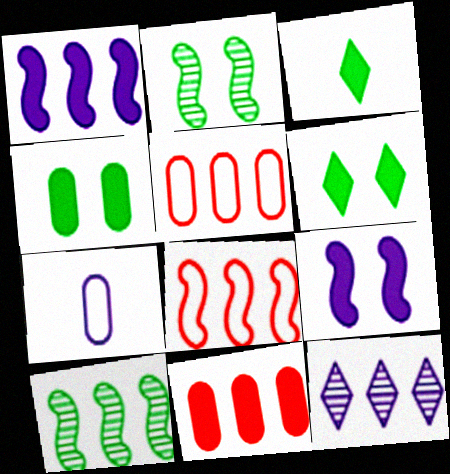[[1, 8, 10], 
[3, 9, 11], 
[7, 9, 12]]